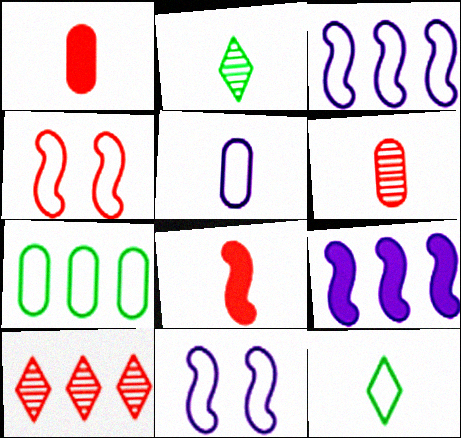[[1, 4, 10], 
[2, 5, 8], 
[7, 9, 10]]